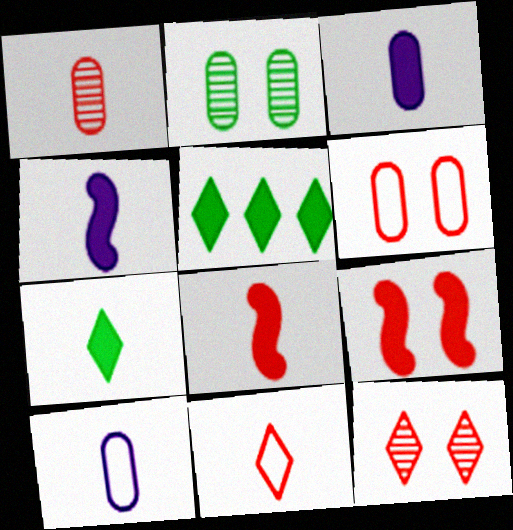[[1, 8, 11], 
[3, 5, 9], 
[3, 7, 8], 
[6, 9, 12]]